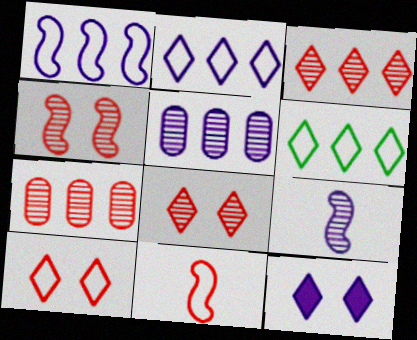[]